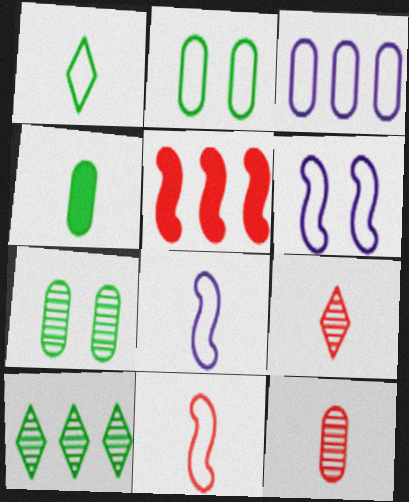[[3, 5, 10], 
[4, 8, 9]]